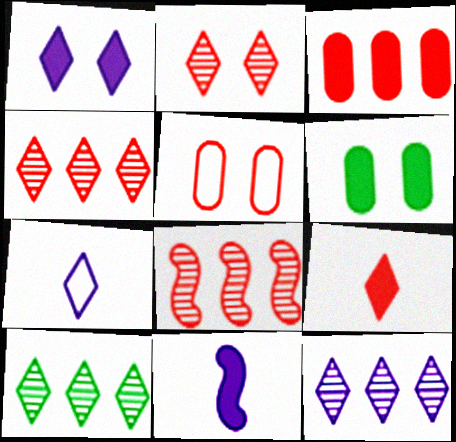[[1, 7, 12], 
[4, 10, 12], 
[5, 8, 9], 
[5, 10, 11], 
[6, 7, 8]]